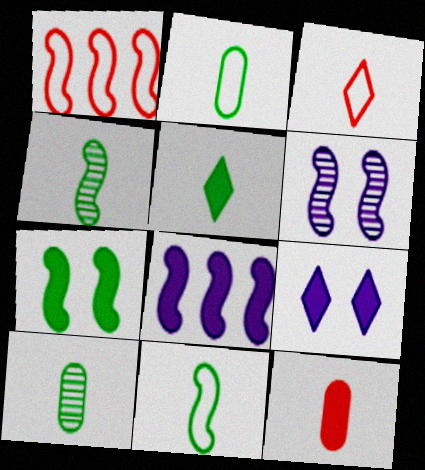[[1, 9, 10], 
[2, 4, 5], 
[5, 10, 11]]